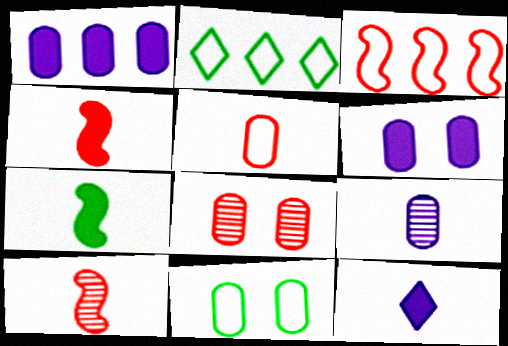[[2, 6, 10], 
[6, 8, 11]]